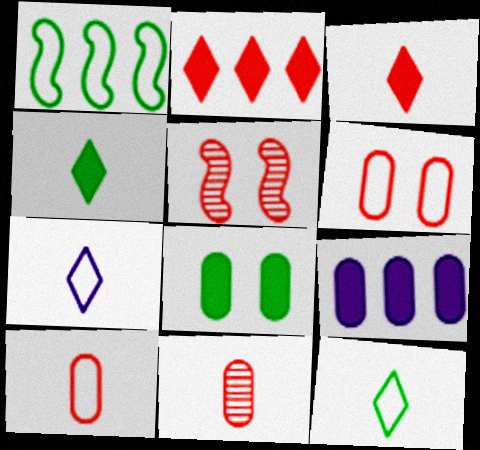[[1, 6, 7], 
[2, 5, 10], 
[5, 9, 12]]